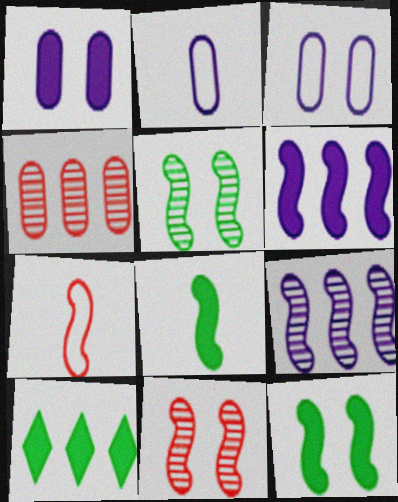[[2, 10, 11], 
[5, 6, 7], 
[7, 9, 12]]